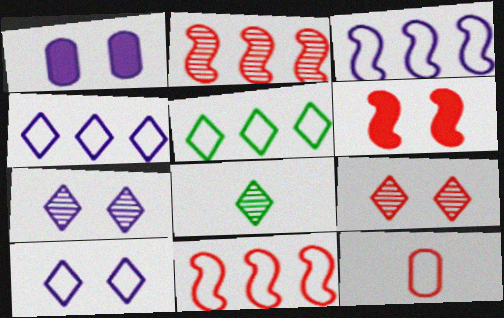[[1, 8, 11]]